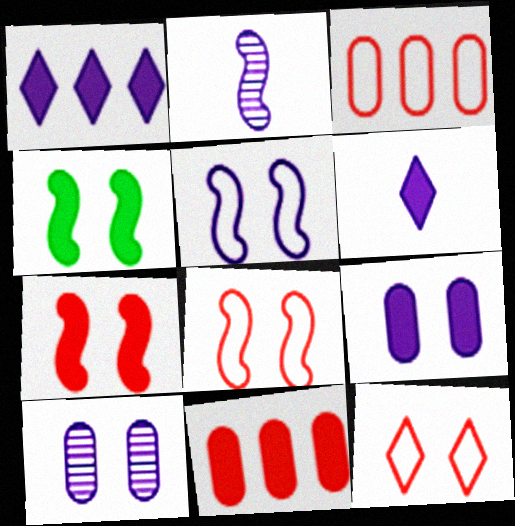[[4, 6, 11], 
[4, 10, 12]]